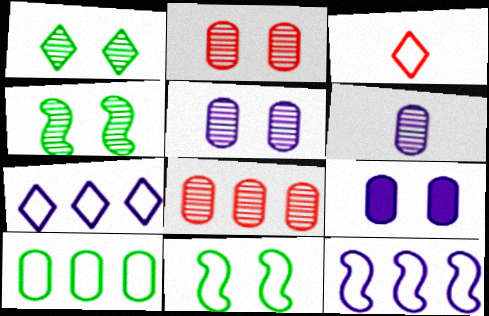[]